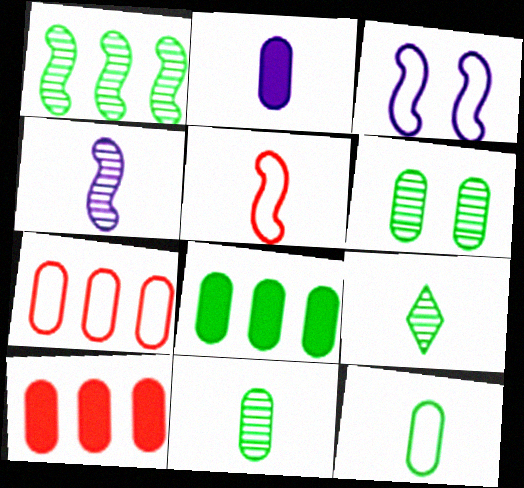[[1, 6, 9], 
[2, 5, 9], 
[2, 6, 7], 
[3, 9, 10], 
[6, 8, 12]]